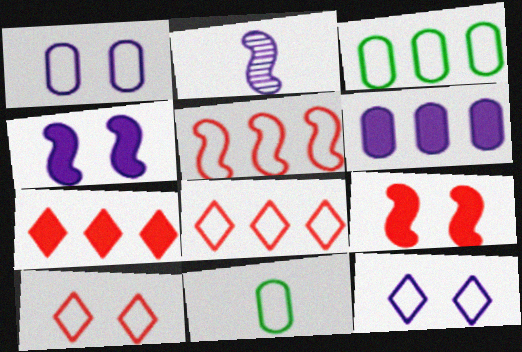[[2, 6, 12], 
[5, 11, 12]]